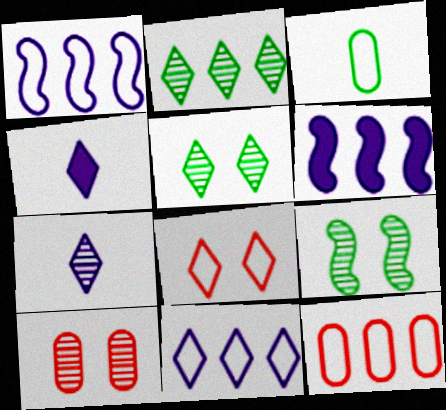[[1, 3, 8], 
[2, 4, 8], 
[2, 6, 12], 
[4, 9, 12]]